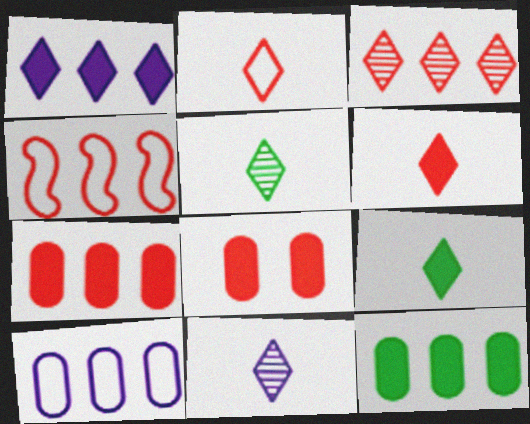[[2, 9, 11], 
[3, 4, 7]]